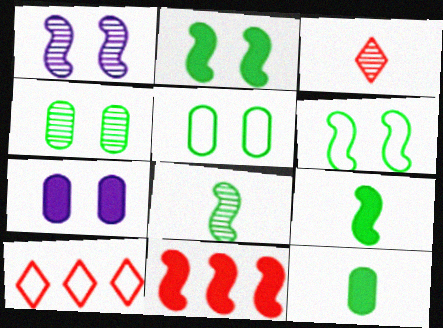[[1, 10, 12], 
[7, 8, 10]]